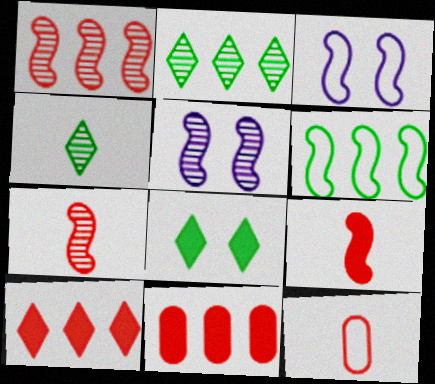[[3, 4, 11], 
[5, 6, 9]]